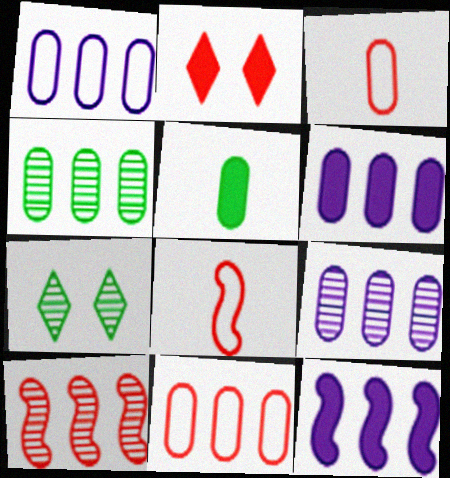[[1, 6, 9], 
[2, 3, 10], 
[2, 5, 12], 
[3, 7, 12], 
[4, 6, 11], 
[6, 7, 8]]